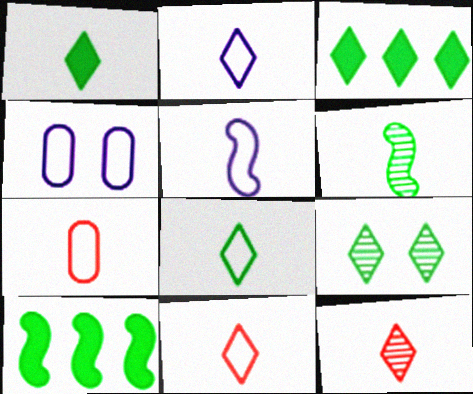[[1, 2, 12], 
[2, 8, 11], 
[3, 8, 9], 
[4, 10, 12], 
[5, 7, 8]]